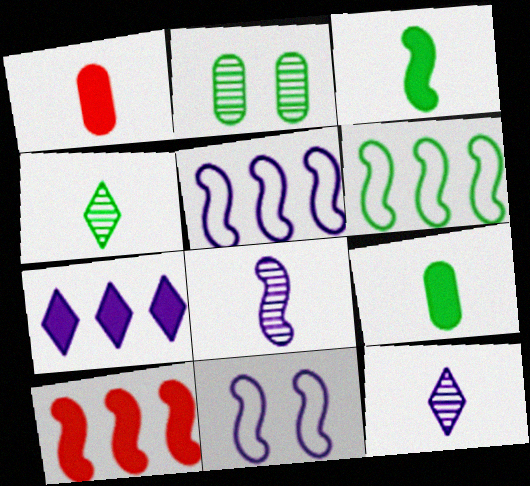[]